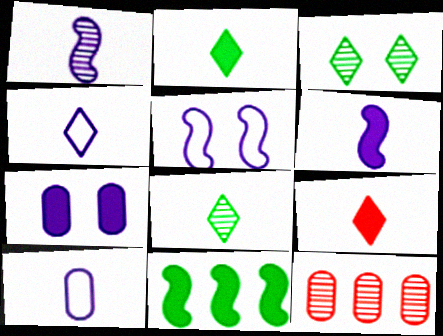[[1, 3, 12], 
[2, 5, 12], 
[4, 8, 9], 
[7, 9, 11]]